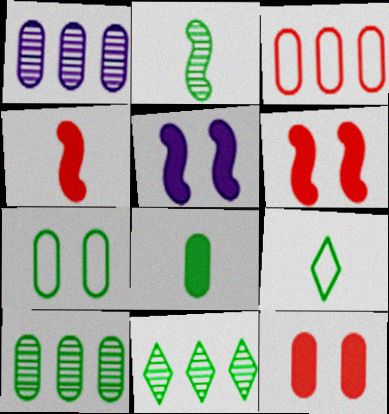[[1, 6, 9], 
[2, 8, 9], 
[7, 8, 10]]